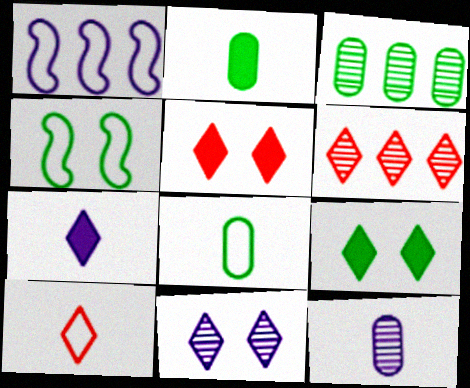[[5, 6, 10]]